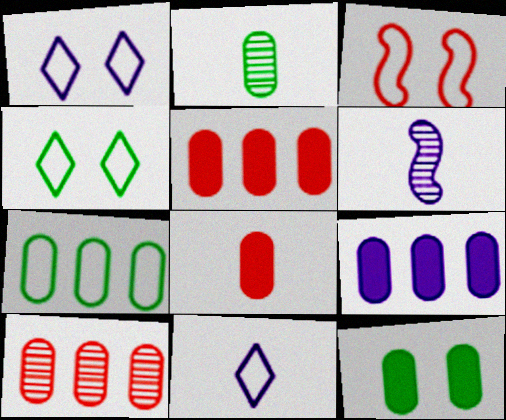[[1, 6, 9], 
[2, 7, 12], 
[3, 7, 11], 
[4, 5, 6], 
[7, 9, 10], 
[8, 9, 12]]